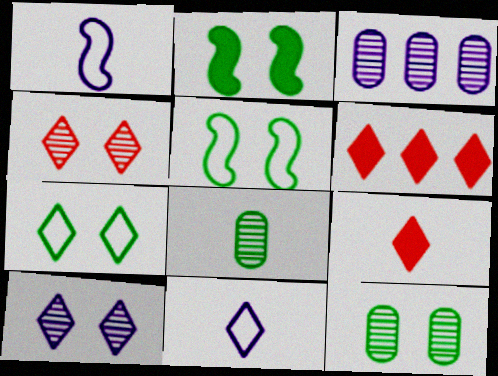[[1, 6, 12], 
[1, 8, 9], 
[2, 7, 12], 
[3, 5, 9]]